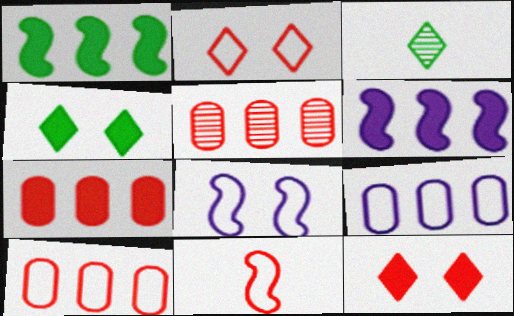[[2, 10, 11], 
[3, 7, 8], 
[5, 7, 10], 
[5, 11, 12]]